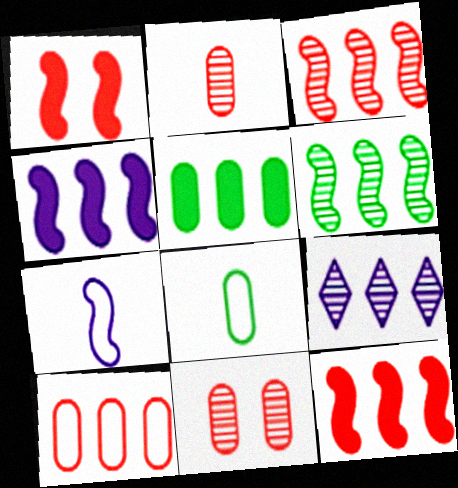[[1, 6, 7], 
[1, 8, 9]]